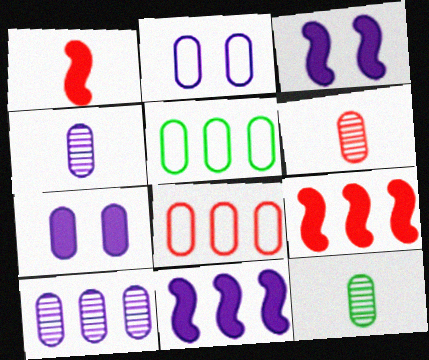[[4, 6, 12], 
[5, 6, 7], 
[7, 8, 12]]